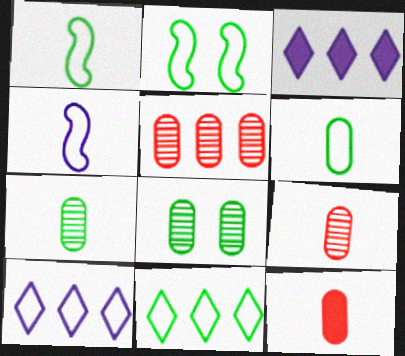[[2, 3, 9], 
[2, 6, 11]]